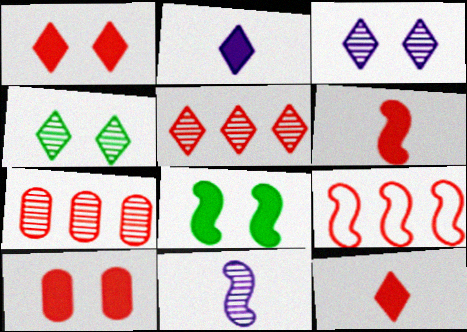[[4, 7, 11], 
[8, 9, 11]]